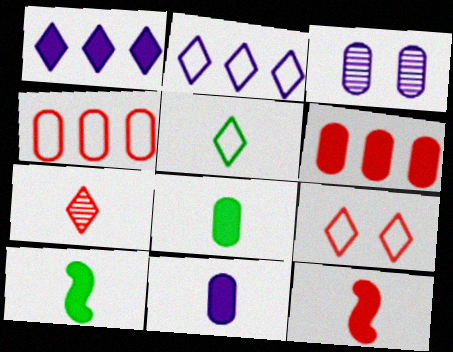[[2, 5, 9], 
[3, 4, 8]]